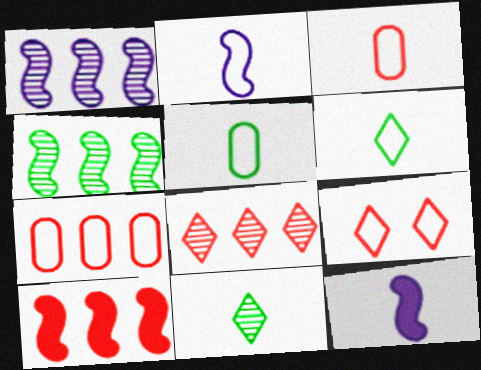[[2, 3, 6], 
[3, 11, 12], 
[7, 8, 10]]